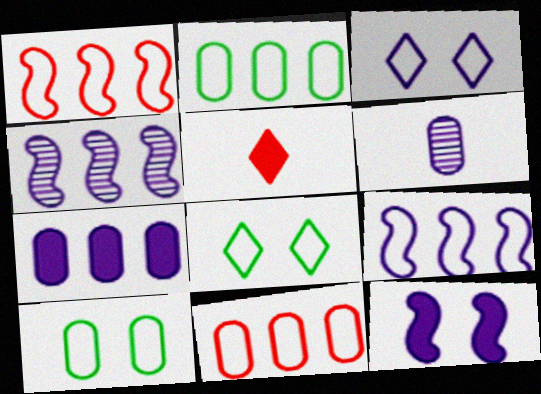[[4, 5, 10]]